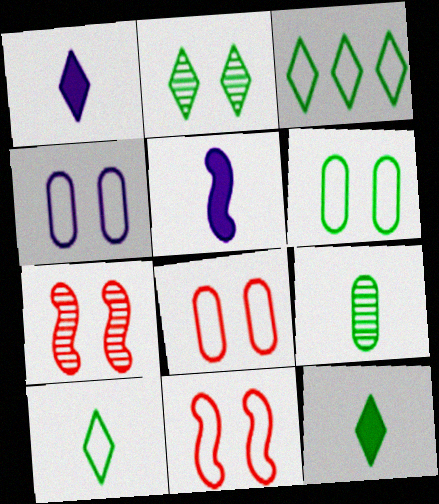[[2, 3, 12], 
[4, 6, 8]]